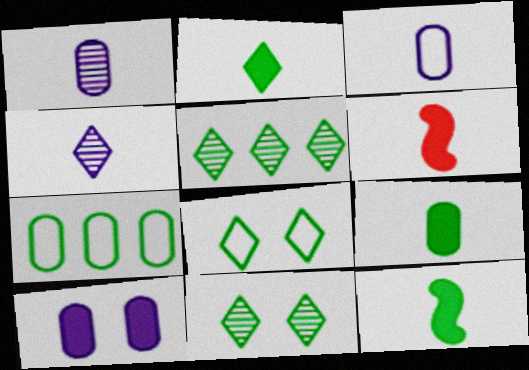[[2, 5, 8], 
[2, 9, 12], 
[7, 11, 12]]